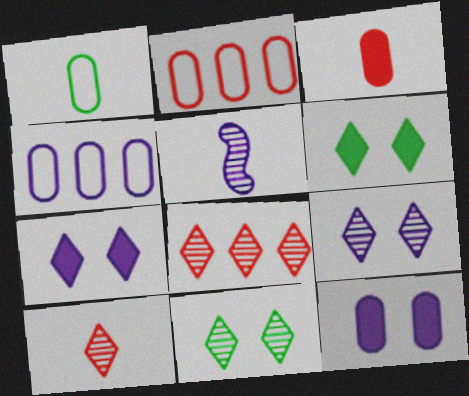[[2, 5, 6], 
[4, 5, 7]]